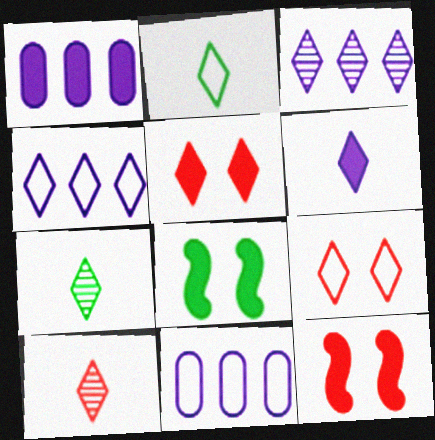[[2, 3, 5], 
[2, 4, 9], 
[2, 6, 10], 
[4, 5, 7], 
[7, 11, 12], 
[8, 10, 11]]